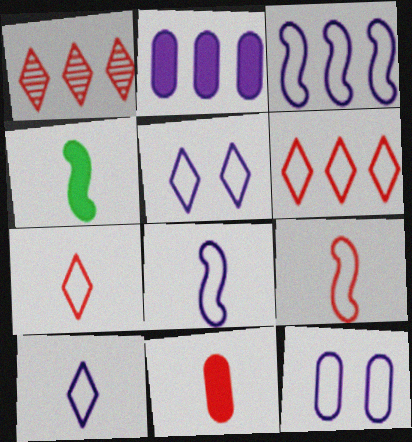[[1, 4, 12], 
[3, 10, 12]]